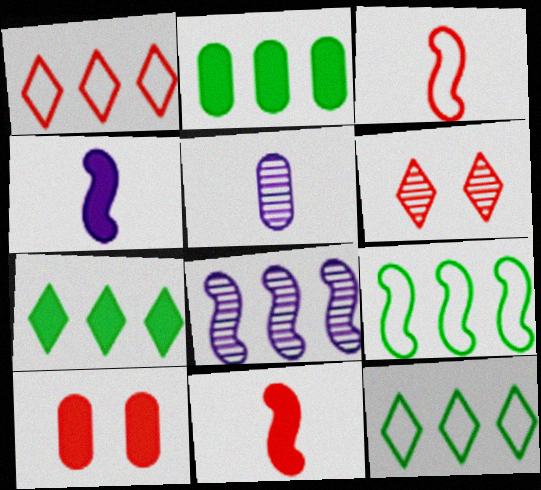[[1, 2, 8], 
[4, 7, 10]]